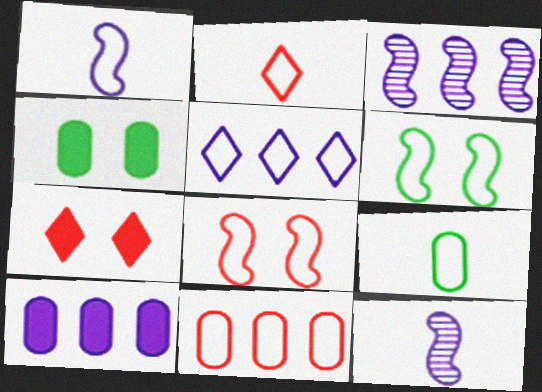[[1, 2, 9], 
[2, 3, 4], 
[2, 8, 11], 
[3, 5, 10], 
[3, 7, 9], 
[5, 8, 9]]